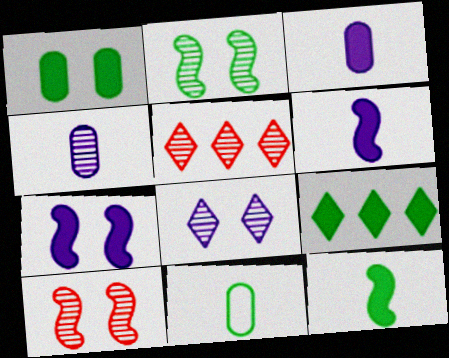[[1, 9, 12], 
[2, 4, 5], 
[2, 9, 11], 
[5, 7, 11]]